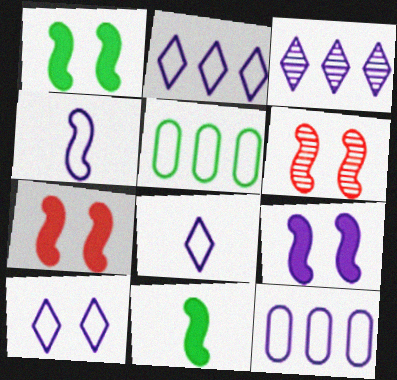[[1, 7, 9], 
[2, 8, 10], 
[4, 10, 12]]